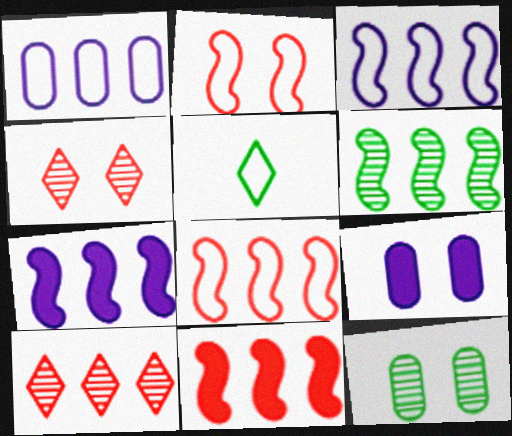[[1, 2, 5], 
[3, 6, 11], 
[6, 7, 8]]